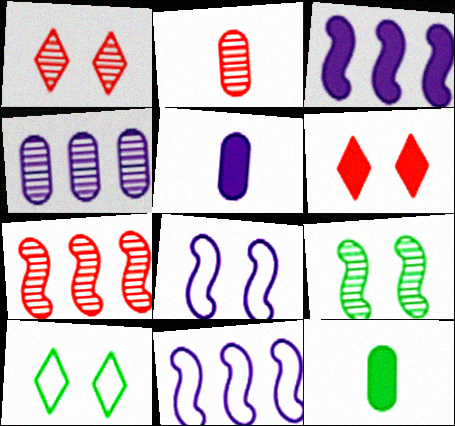[[1, 2, 7], 
[1, 11, 12], 
[2, 3, 10], 
[3, 6, 12], 
[5, 7, 10]]